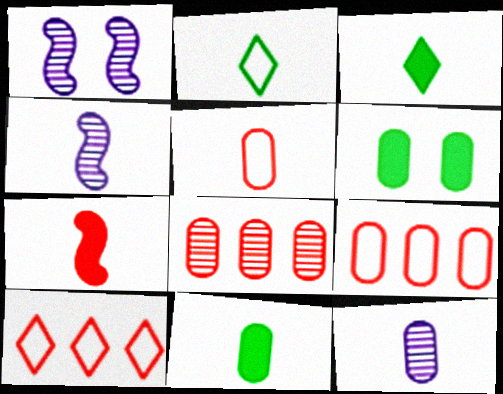[[1, 3, 9], 
[1, 10, 11], 
[2, 7, 12], 
[3, 4, 5], 
[4, 6, 10], 
[5, 11, 12], 
[6, 9, 12]]